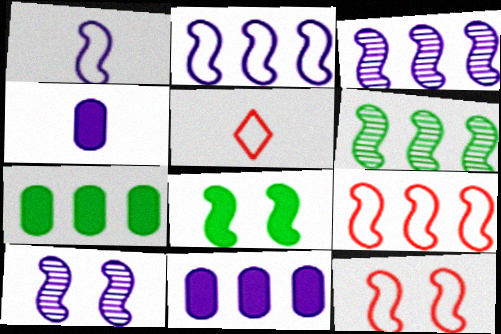[[5, 7, 10], 
[8, 10, 12]]